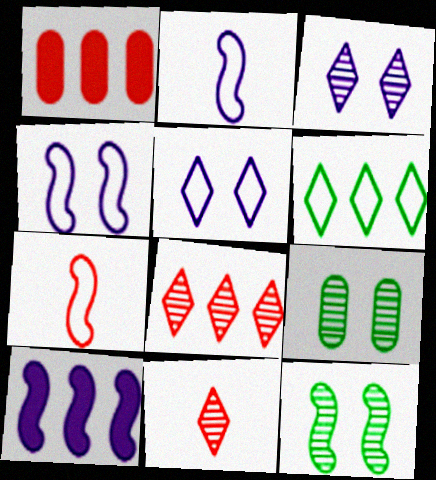[[7, 10, 12]]